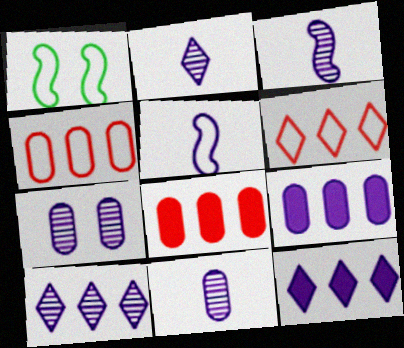[[1, 2, 8], 
[2, 3, 11], 
[3, 7, 10], 
[5, 7, 12]]